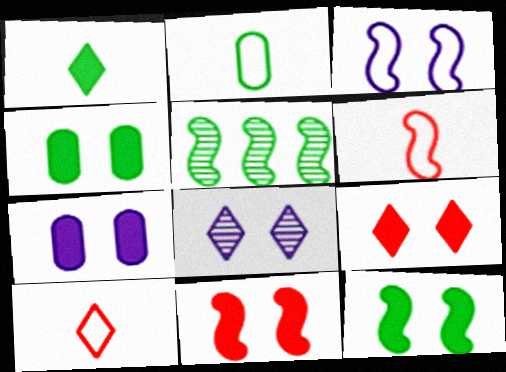[[3, 7, 8], 
[5, 7, 10], 
[7, 9, 12]]